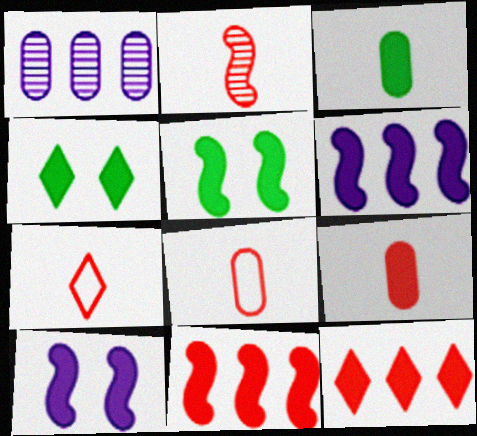[[1, 5, 7], 
[2, 7, 9], 
[3, 10, 12], 
[4, 6, 9]]